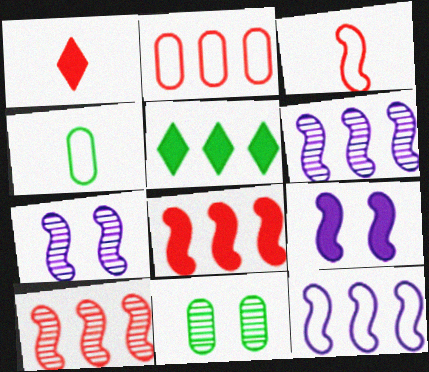[[1, 11, 12], 
[2, 5, 6]]